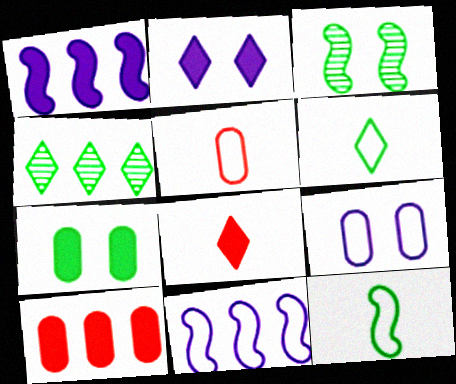[[1, 7, 8], 
[4, 7, 12], 
[4, 10, 11]]